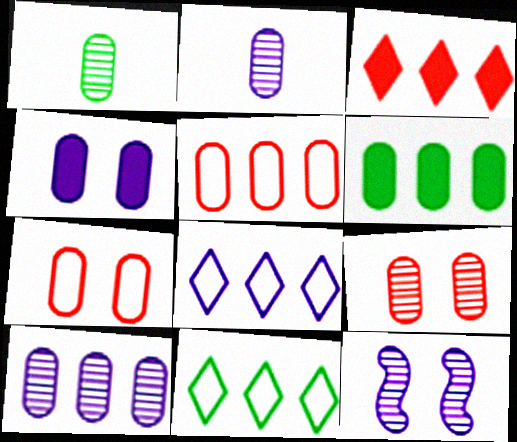[[1, 4, 5], 
[1, 9, 10], 
[2, 6, 7], 
[5, 6, 10]]